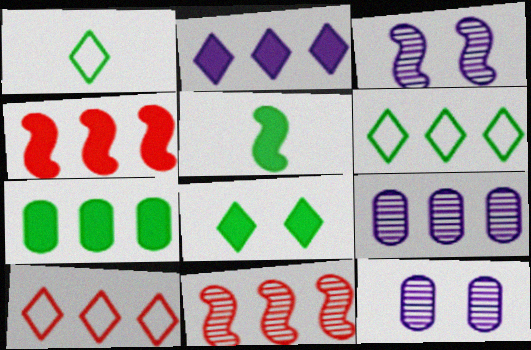[[1, 4, 12], 
[2, 4, 7], 
[4, 6, 9], 
[5, 7, 8], 
[5, 10, 12]]